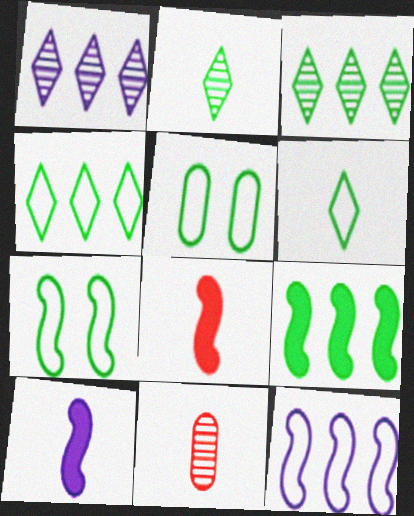[[1, 5, 8], 
[2, 5, 9], 
[6, 10, 11]]